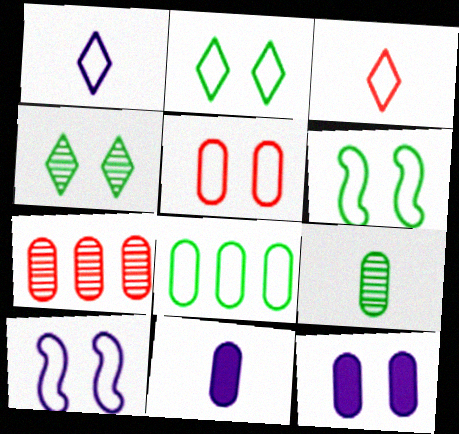[[2, 5, 10], 
[3, 8, 10]]